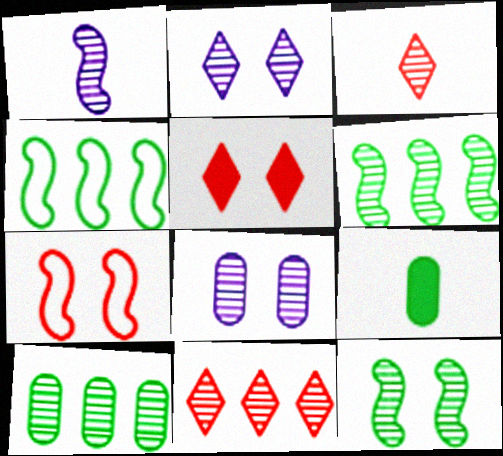[[3, 6, 8]]